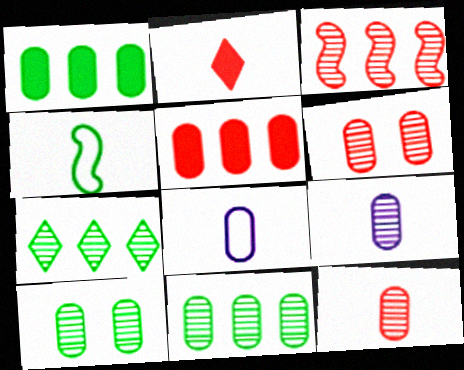[[1, 6, 8], 
[2, 4, 9], 
[5, 8, 10], 
[6, 9, 11]]